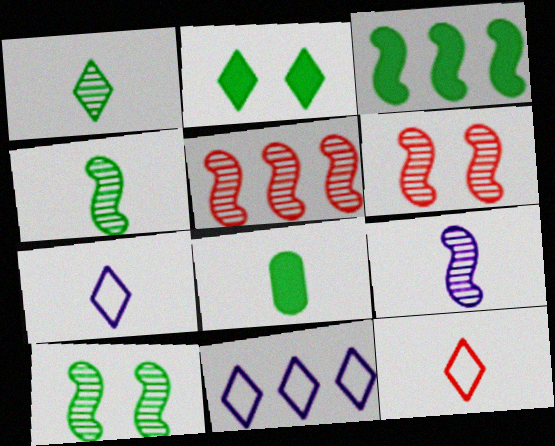[[2, 3, 8], 
[5, 9, 10], 
[6, 8, 11], 
[8, 9, 12]]